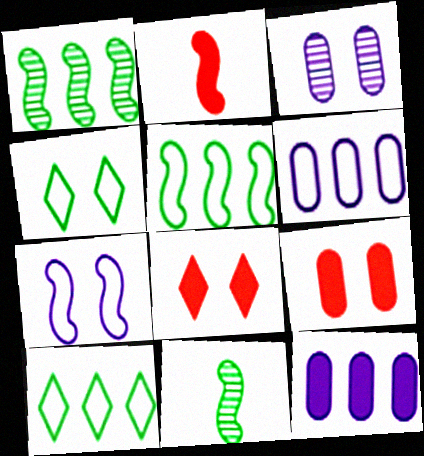[[1, 2, 7], 
[2, 3, 10], 
[6, 8, 11]]